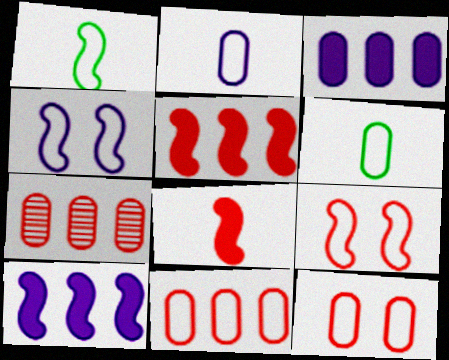[]